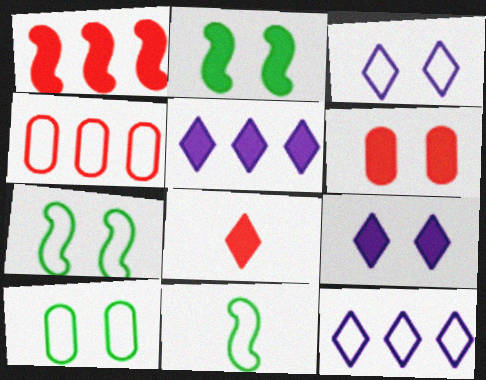[[1, 6, 8], 
[2, 6, 9], 
[3, 4, 11]]